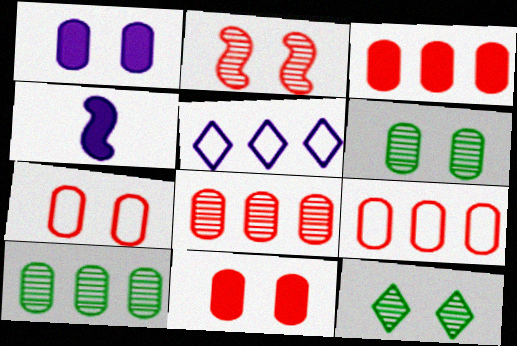[[1, 6, 7], 
[3, 8, 9], 
[4, 9, 12]]